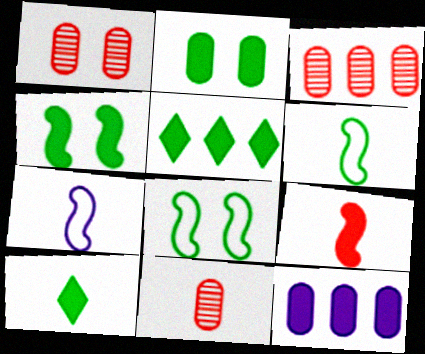[[1, 3, 11], 
[1, 5, 7], 
[7, 10, 11]]